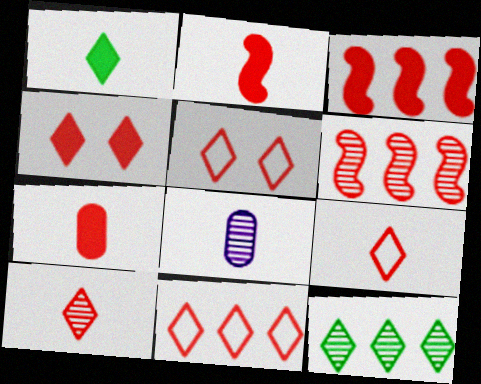[[3, 4, 7], 
[4, 10, 11], 
[5, 6, 7], 
[5, 9, 11]]